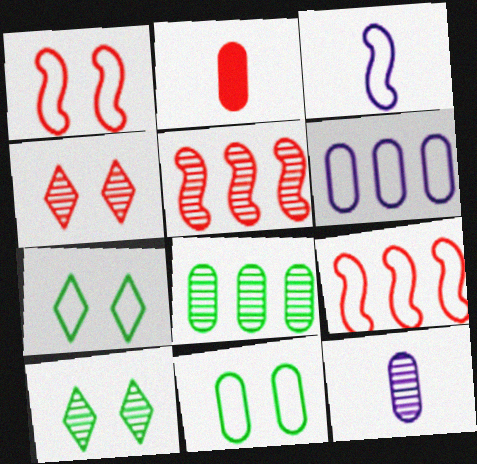[[2, 4, 9], 
[5, 10, 12]]